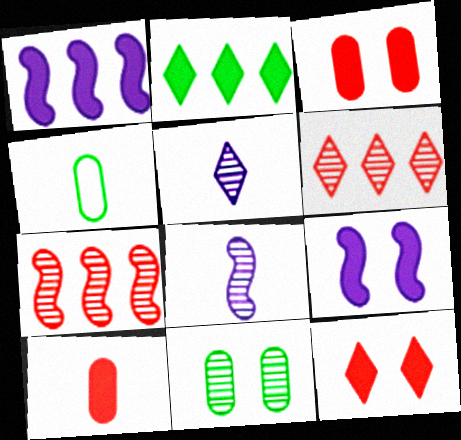[[2, 9, 10], 
[4, 6, 9], 
[5, 7, 11], 
[6, 8, 11]]